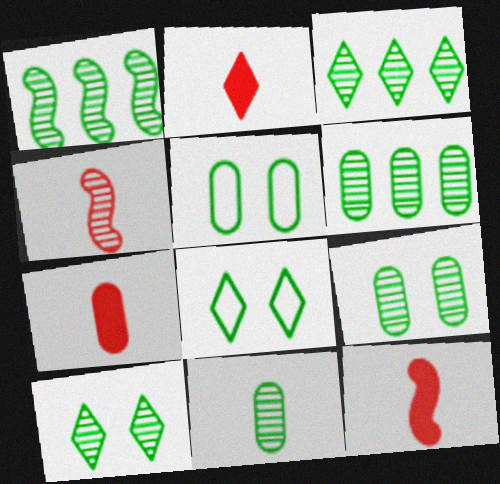[[1, 3, 6], 
[1, 10, 11], 
[2, 7, 12], 
[6, 9, 11]]